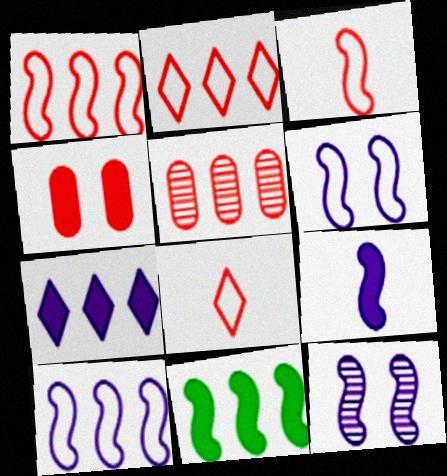[[3, 11, 12], 
[9, 10, 12]]